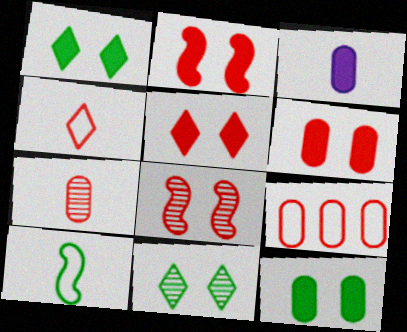[[2, 5, 6], 
[6, 7, 9]]